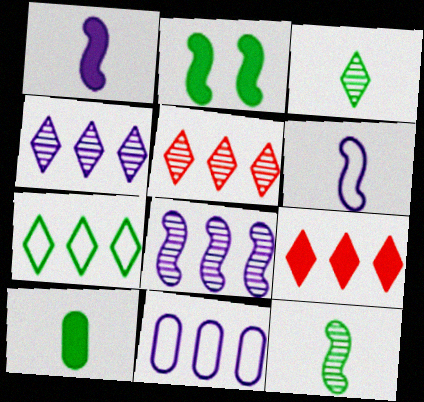[[4, 7, 9]]